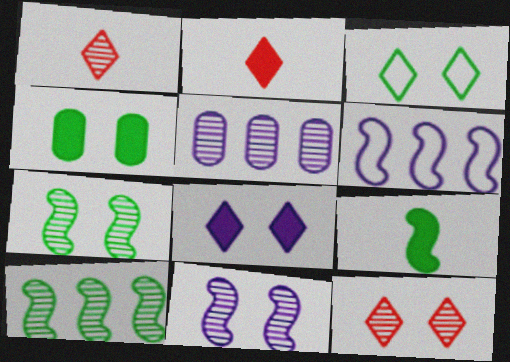[[1, 4, 6], 
[1, 5, 7], 
[3, 4, 7], 
[3, 8, 12]]